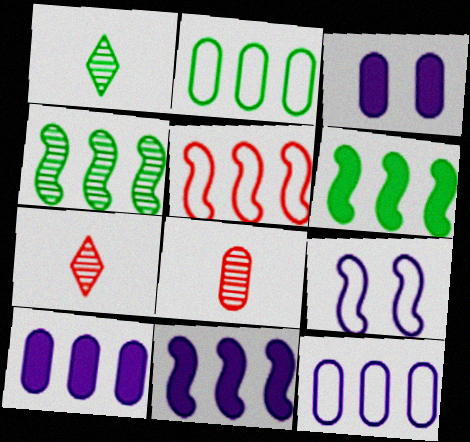[[1, 3, 5], 
[2, 3, 8], 
[4, 5, 11]]